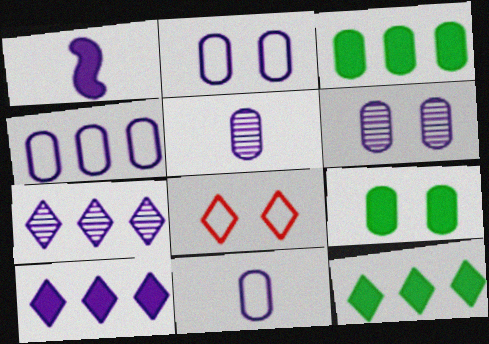[[1, 2, 7], 
[2, 4, 11]]